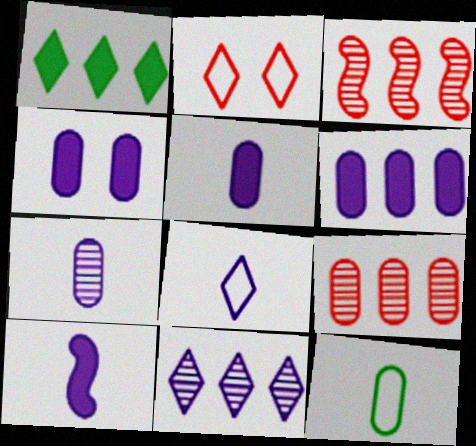[[4, 5, 6], 
[4, 9, 12], 
[7, 8, 10]]